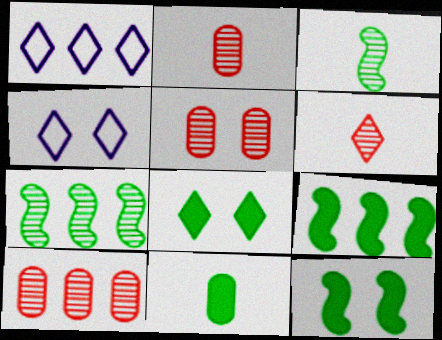[[1, 2, 12], 
[1, 6, 8], 
[1, 9, 10], 
[2, 4, 9], 
[2, 5, 10], 
[4, 5, 12], 
[8, 9, 11]]